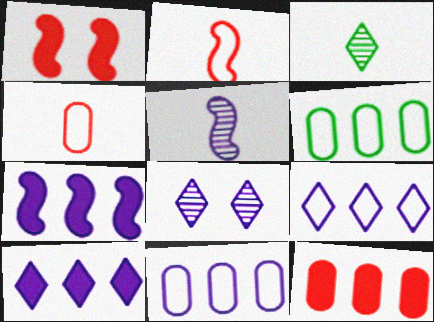[[1, 3, 11]]